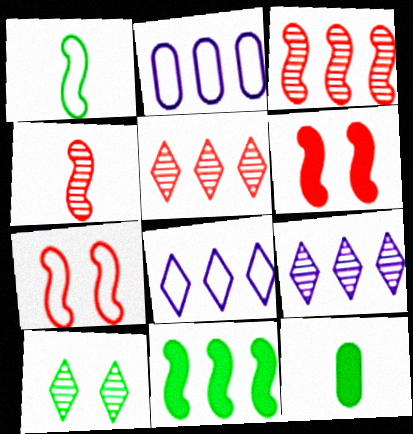[[2, 5, 11], 
[7, 9, 12]]